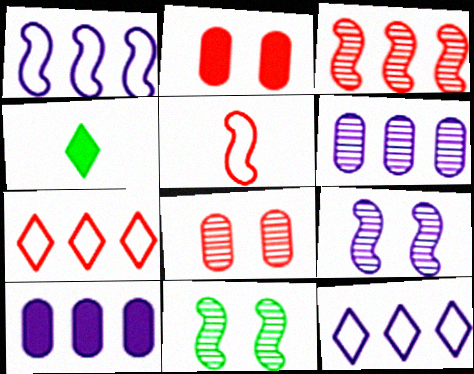[[1, 4, 8]]